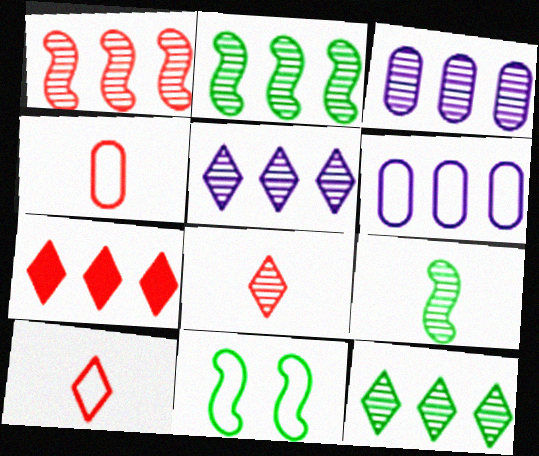[[1, 3, 12], 
[2, 6, 7], 
[6, 10, 11]]